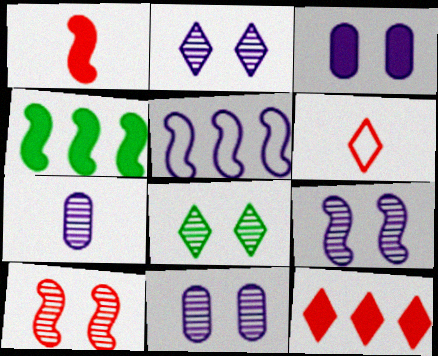[[2, 9, 11], 
[4, 6, 11], 
[8, 10, 11]]